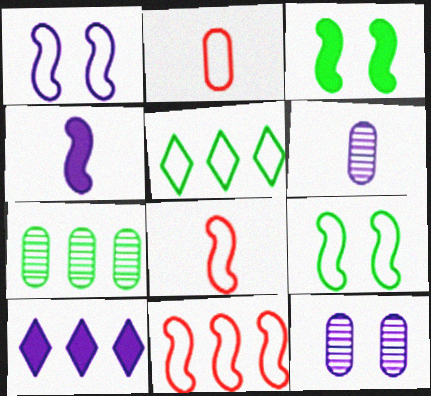[[1, 2, 5], 
[1, 6, 10], 
[7, 10, 11]]